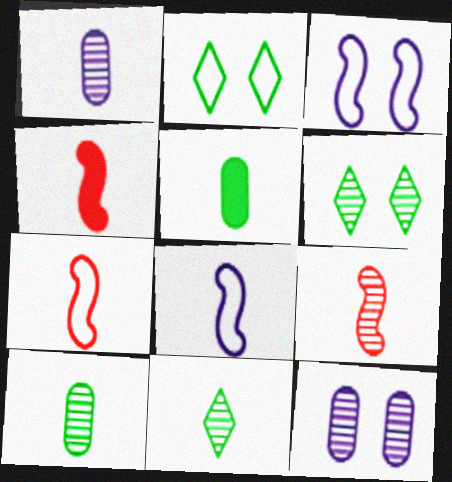[[1, 9, 11], 
[4, 7, 9]]